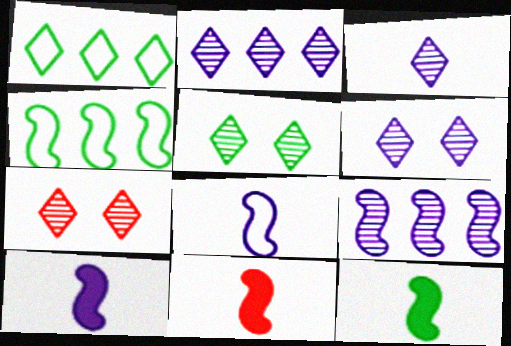[[2, 3, 6], 
[5, 6, 7], 
[10, 11, 12]]